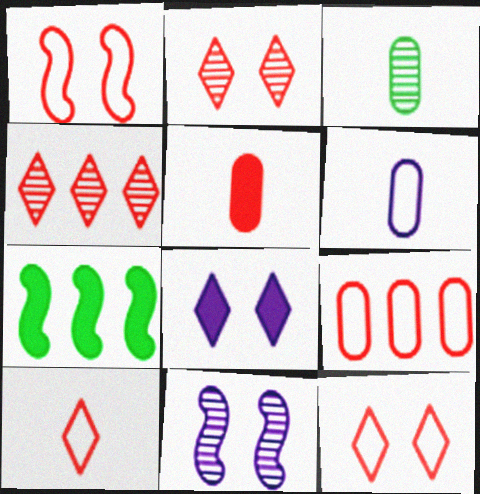[[1, 4, 5], 
[1, 9, 10], 
[2, 6, 7], 
[3, 4, 11], 
[3, 5, 6], 
[5, 7, 8]]